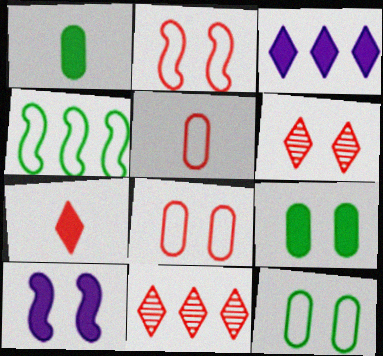[[6, 10, 12]]